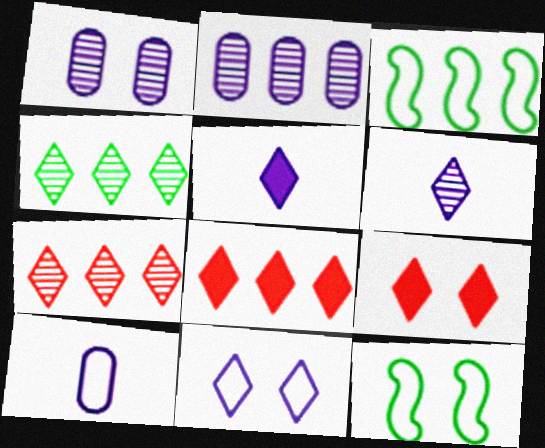[[1, 9, 12], 
[2, 3, 8]]